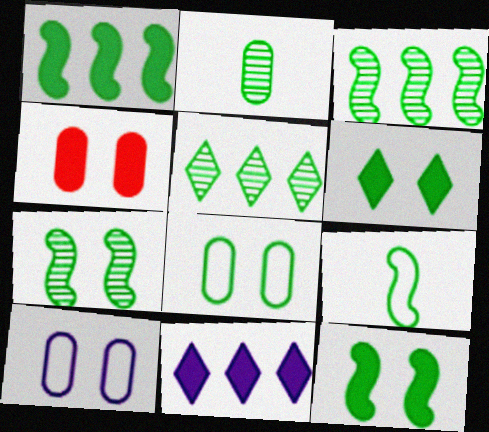[[1, 7, 9], 
[2, 5, 7], 
[3, 9, 12], 
[6, 7, 8]]